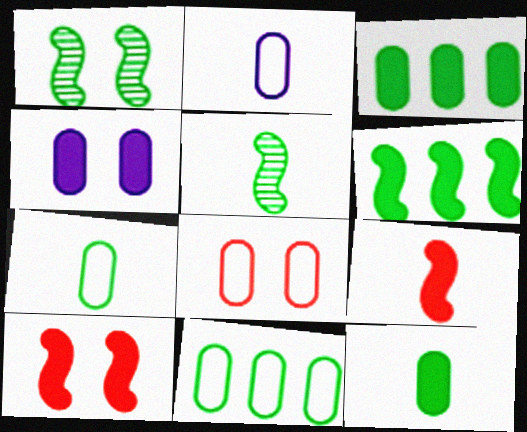[[2, 8, 11]]